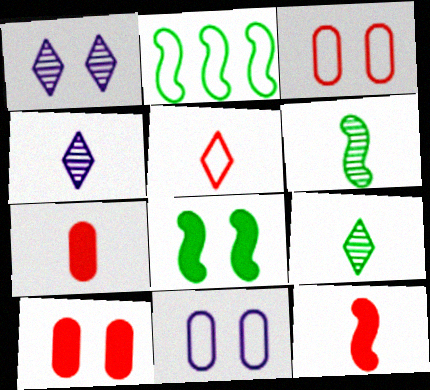[[1, 2, 7], 
[1, 3, 8], 
[2, 4, 10], 
[2, 5, 11], 
[2, 6, 8]]